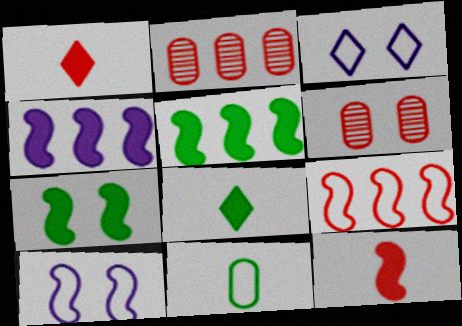[[1, 6, 9], 
[2, 8, 10], 
[3, 6, 7], 
[3, 9, 11], 
[4, 7, 12]]